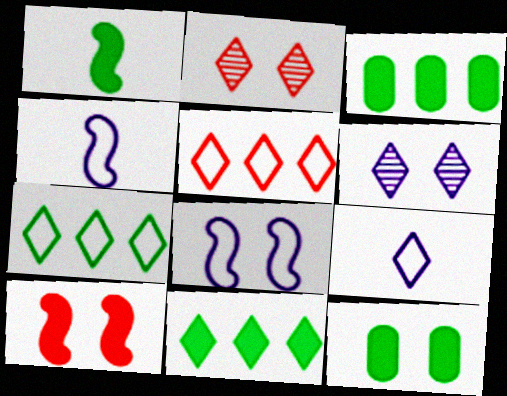[[1, 11, 12], 
[2, 3, 4], 
[2, 8, 12], 
[2, 9, 11]]